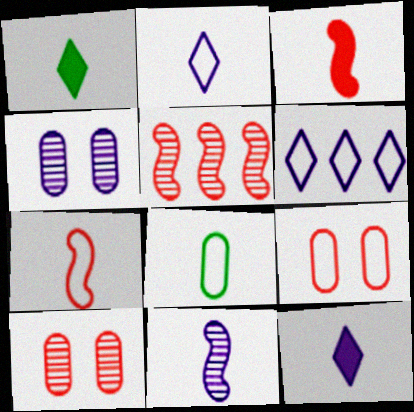[[2, 7, 8]]